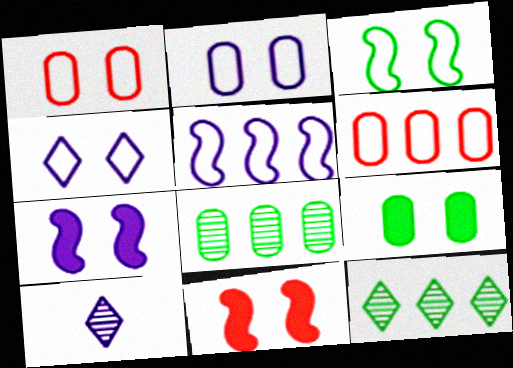[[1, 3, 4]]